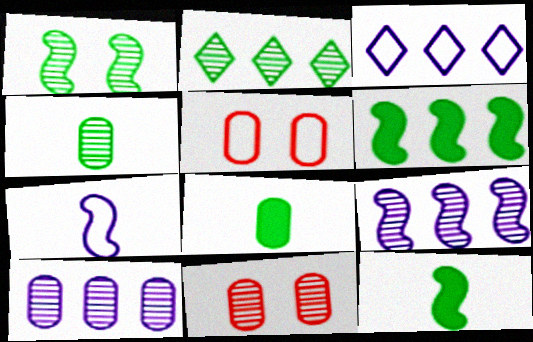[[1, 2, 4], 
[3, 11, 12], 
[4, 10, 11], 
[5, 8, 10]]